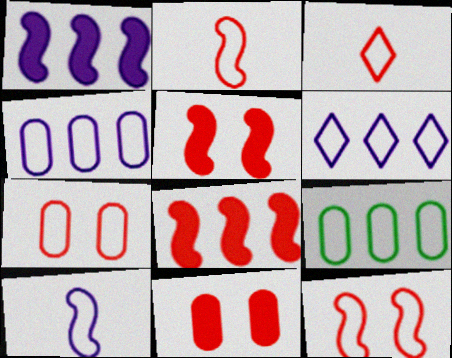[]